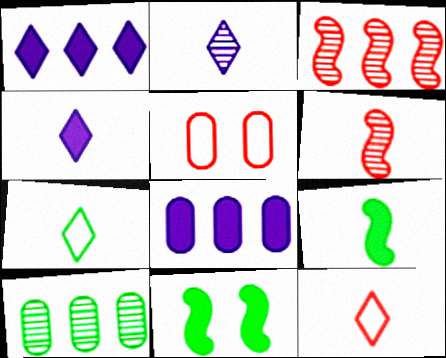[[7, 10, 11]]